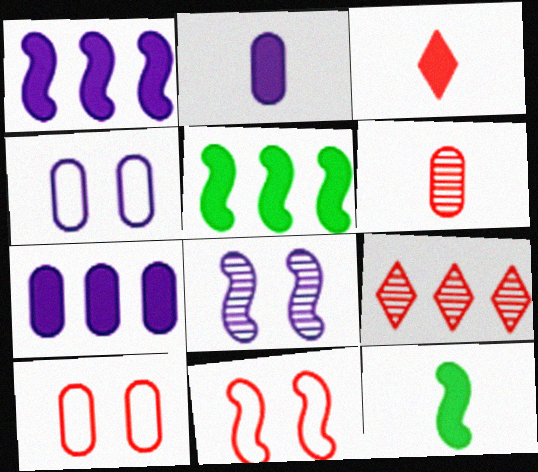[[2, 3, 12], 
[4, 9, 12]]